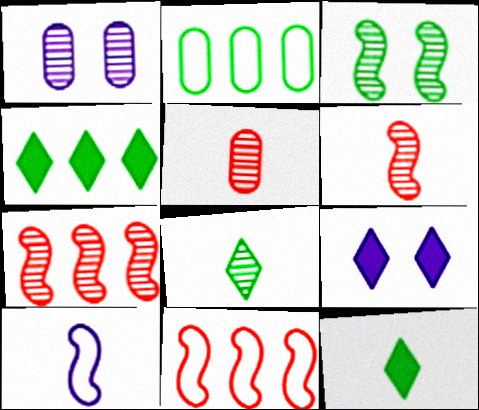[[1, 7, 8], 
[1, 11, 12], 
[2, 3, 12], 
[2, 6, 9], 
[5, 10, 12]]